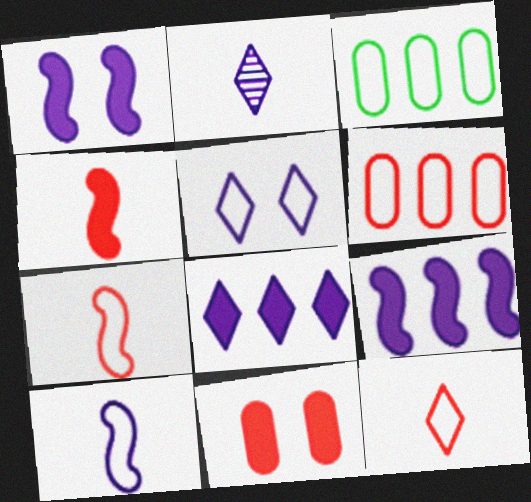[[2, 5, 8], 
[3, 5, 7]]